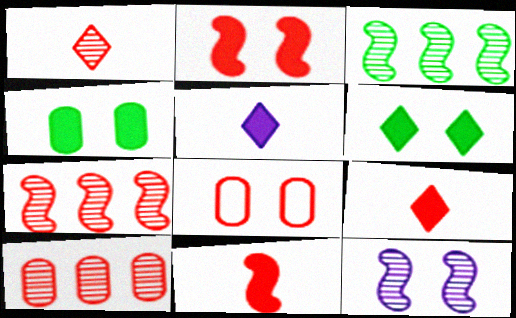[[3, 5, 8], 
[6, 8, 12], 
[7, 8, 9]]